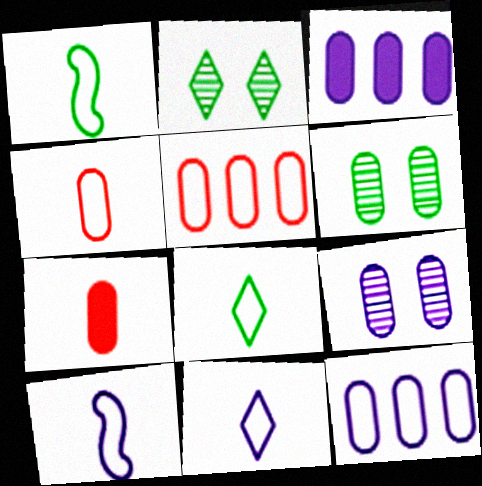[[1, 4, 11], 
[3, 4, 6], 
[4, 8, 10], 
[6, 7, 12]]